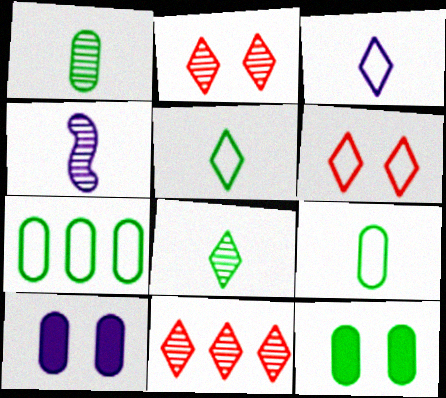[[1, 7, 12]]